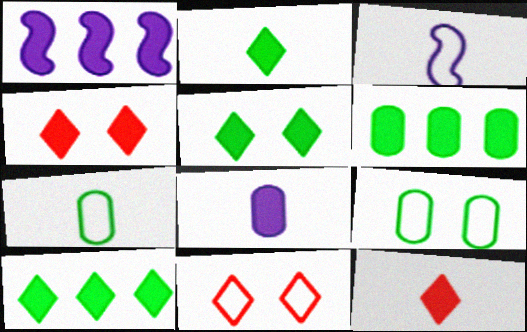[[2, 5, 10]]